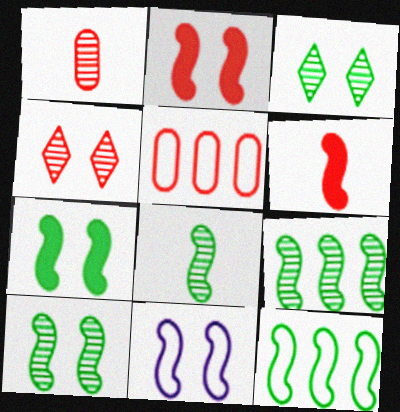[[2, 10, 11], 
[4, 5, 6], 
[6, 9, 11], 
[7, 8, 12], 
[8, 9, 10]]